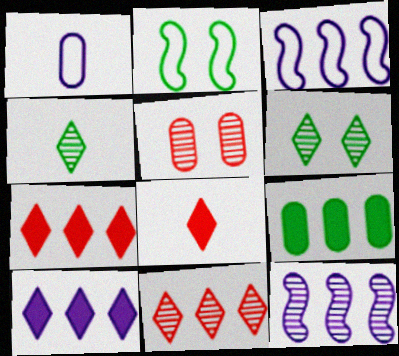[[1, 5, 9], 
[2, 4, 9], 
[3, 9, 11], 
[4, 5, 12]]